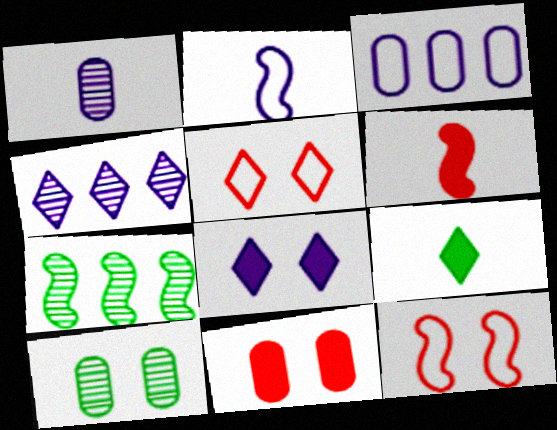[[4, 5, 9], 
[8, 10, 12]]